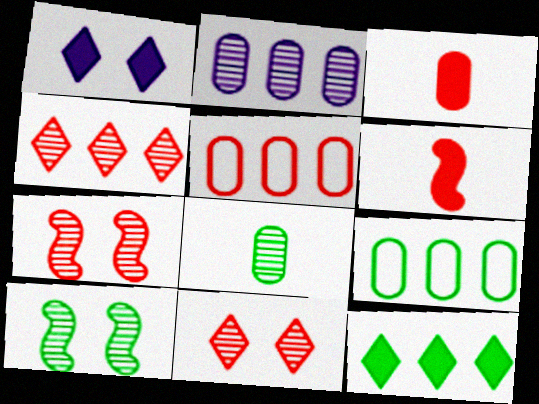[[5, 6, 11]]